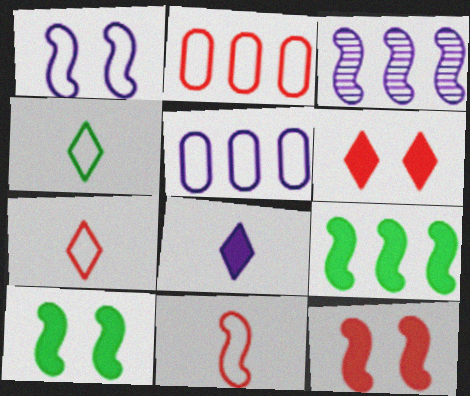[[1, 2, 4], 
[3, 10, 11]]